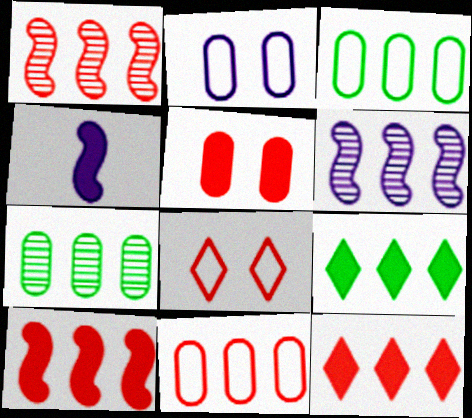[[1, 11, 12], 
[3, 6, 12], 
[4, 5, 9], 
[4, 7, 8], 
[6, 9, 11]]